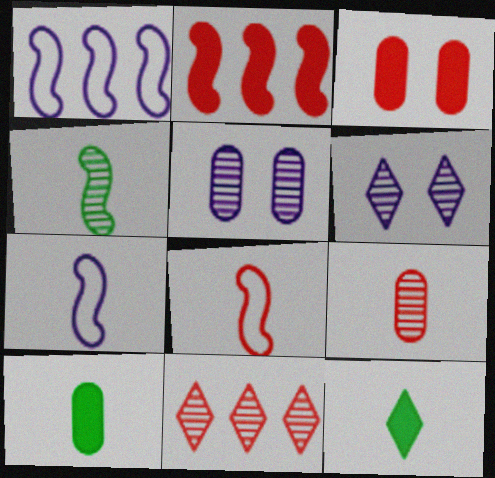[[3, 8, 11], 
[4, 5, 11], 
[7, 9, 12]]